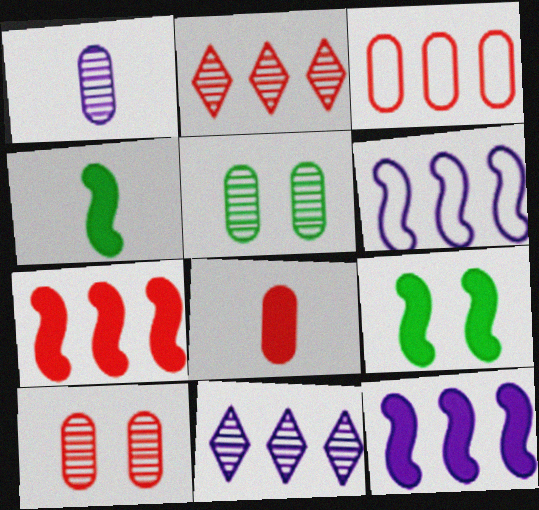[[2, 3, 7], 
[3, 8, 10]]